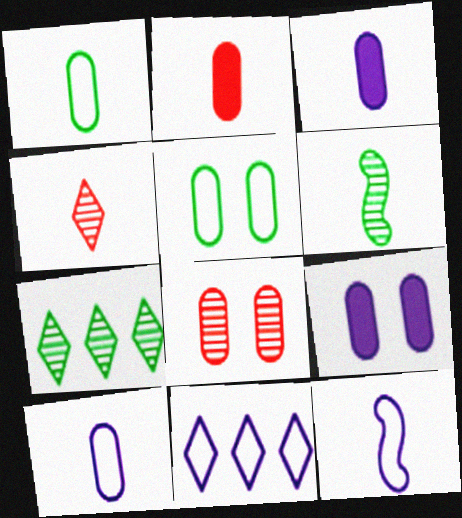[[5, 8, 9]]